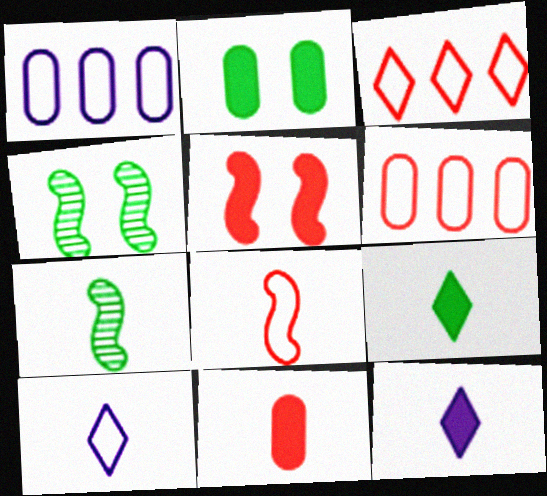[[4, 6, 12], 
[7, 10, 11]]